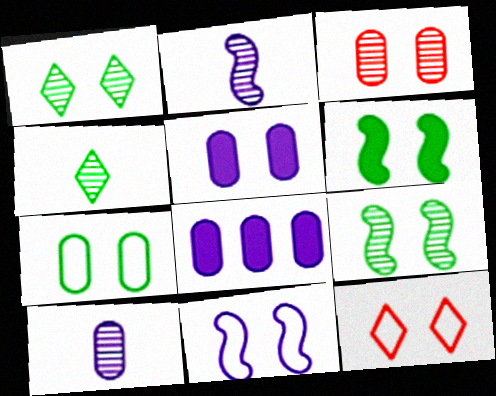[[1, 6, 7], 
[3, 5, 7], 
[5, 9, 12], 
[7, 11, 12]]